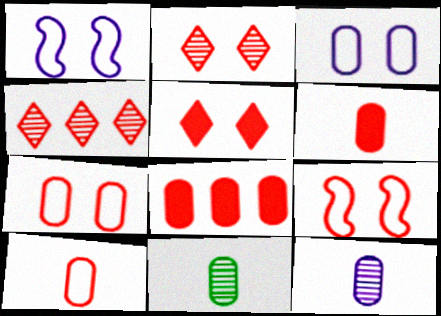[[3, 8, 11], 
[4, 6, 9]]